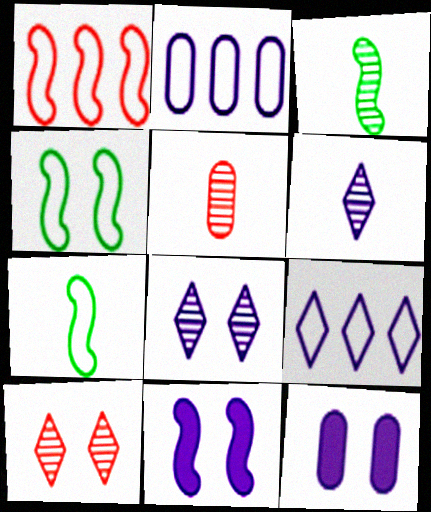[[1, 3, 11], 
[2, 6, 11], 
[3, 5, 6], 
[4, 10, 12]]